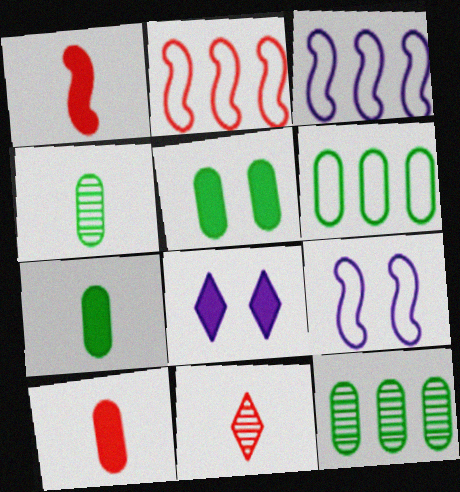[[2, 4, 8], 
[3, 5, 11], 
[4, 5, 6]]